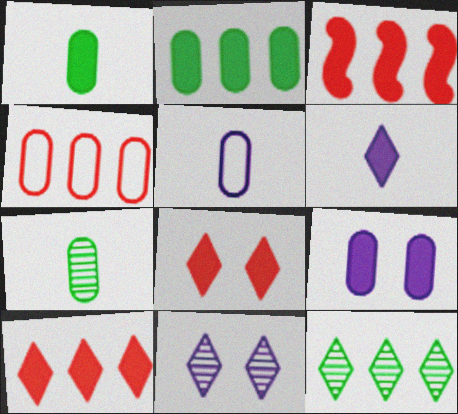[[4, 7, 9]]